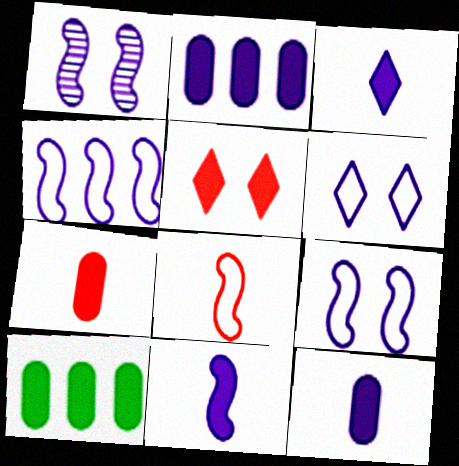[[1, 4, 11], 
[3, 11, 12], 
[5, 10, 11]]